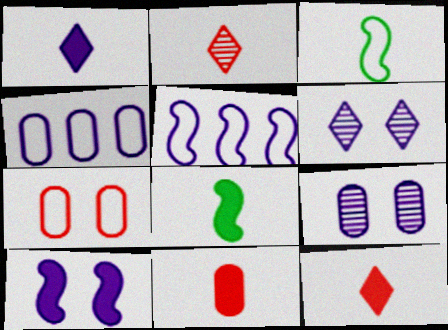[[1, 5, 9], 
[1, 8, 11]]